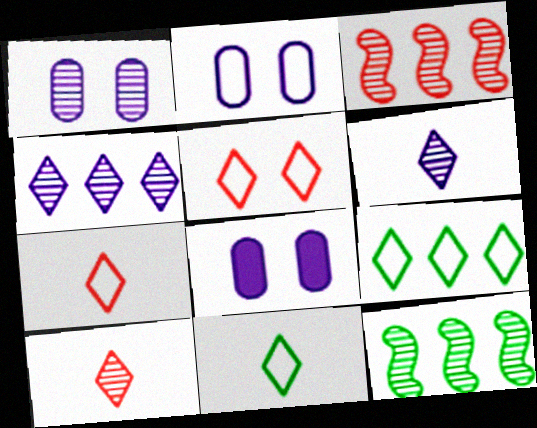[[1, 2, 8], 
[1, 10, 12], 
[3, 8, 11], 
[7, 8, 12]]